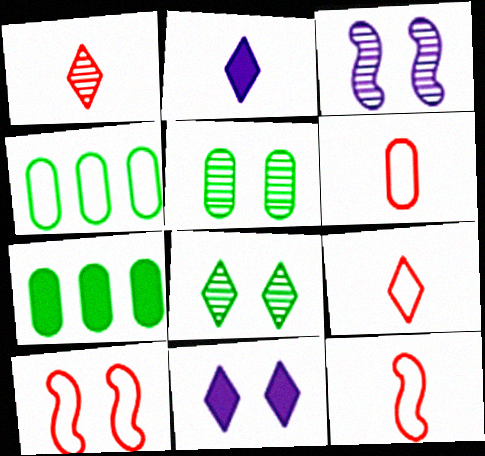[[3, 7, 9], 
[5, 10, 11], 
[6, 9, 12]]